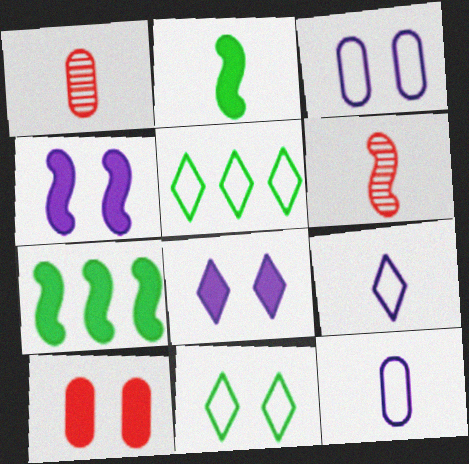[[1, 2, 9], 
[1, 4, 5]]